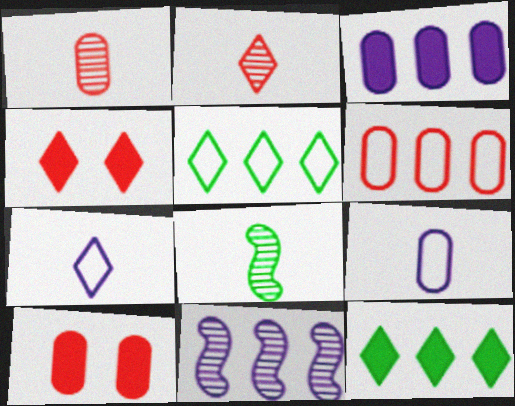[[1, 6, 10], 
[6, 11, 12]]